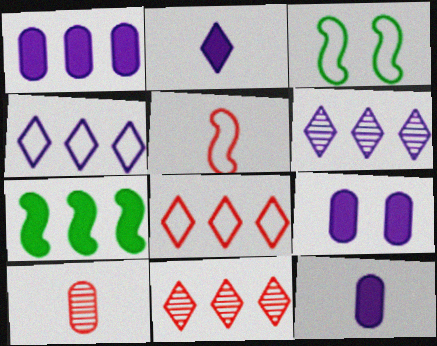[[1, 9, 12], 
[3, 11, 12]]